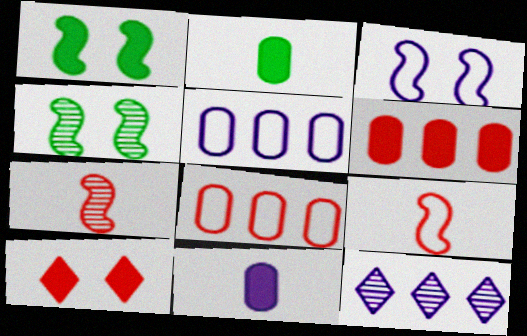[[3, 11, 12], 
[7, 8, 10]]